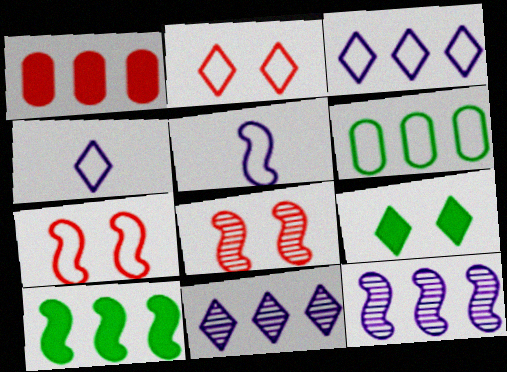[[2, 5, 6], 
[4, 6, 7], 
[5, 8, 10]]